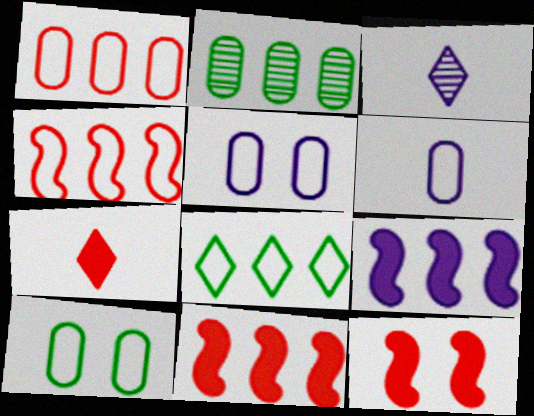[[1, 6, 10], 
[3, 5, 9], 
[3, 10, 11]]